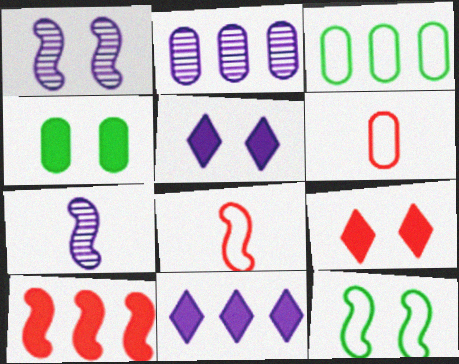[[2, 4, 6], 
[3, 7, 9], 
[7, 10, 12]]